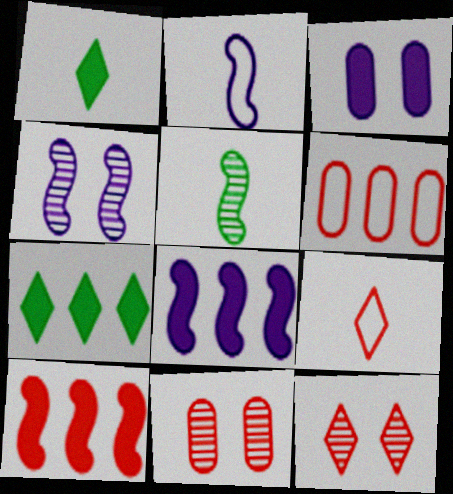[[1, 3, 10], 
[1, 4, 6], 
[2, 4, 8], 
[2, 7, 11], 
[9, 10, 11]]